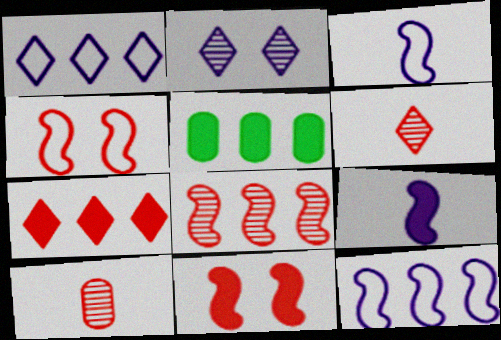[[1, 5, 8], 
[4, 7, 10]]